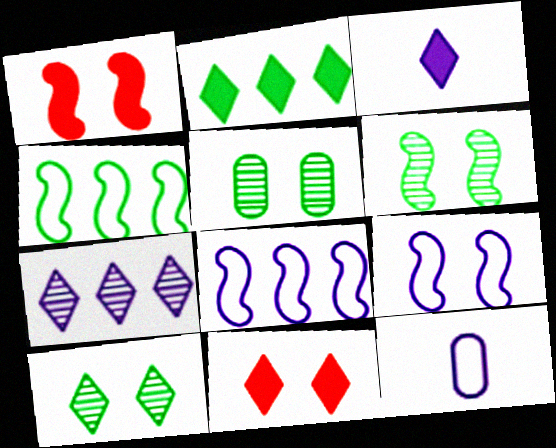[[1, 6, 9], 
[2, 3, 11], 
[5, 6, 10], 
[5, 9, 11]]